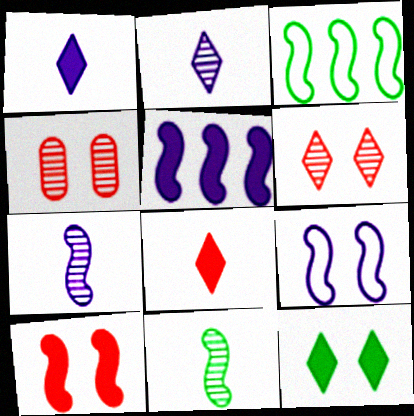[[1, 3, 4], 
[3, 7, 10], 
[4, 9, 12], 
[5, 7, 9]]